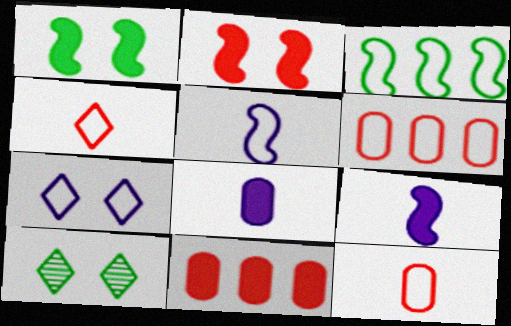[[3, 7, 12], 
[5, 10, 11], 
[6, 9, 10]]